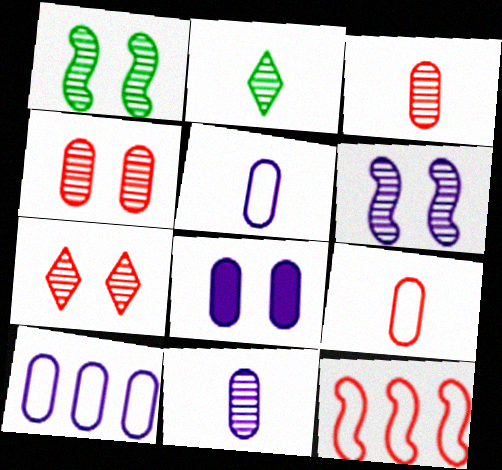[[2, 8, 12], 
[8, 10, 11]]